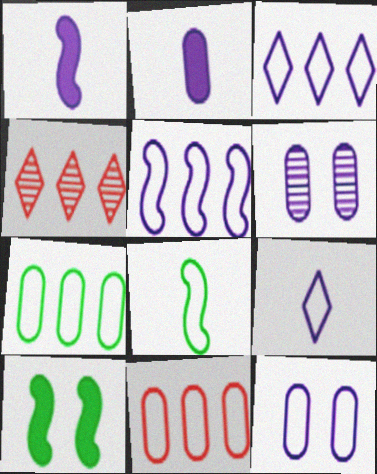[[1, 3, 6], 
[5, 9, 12]]